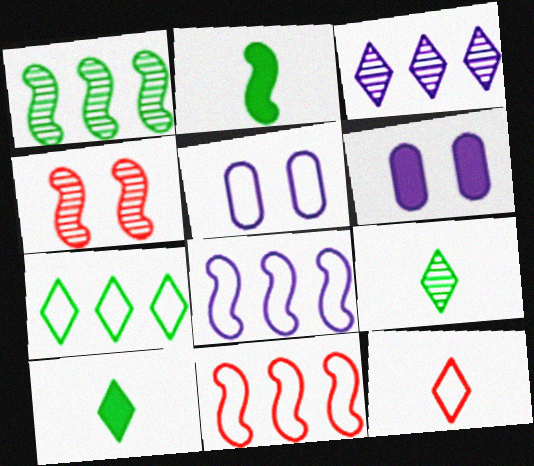[[1, 6, 12], 
[2, 4, 8], 
[6, 9, 11]]